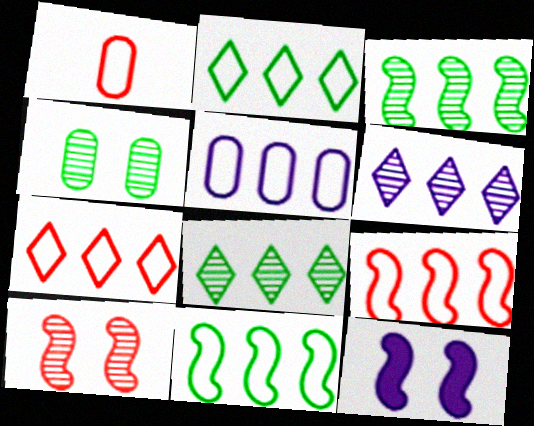[[1, 8, 12], 
[2, 5, 9], 
[5, 7, 11]]